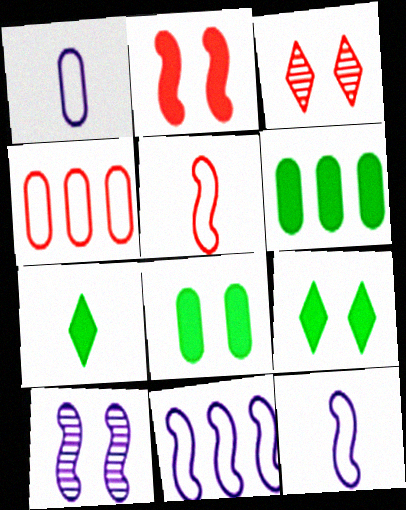[[3, 6, 12], 
[4, 7, 10]]